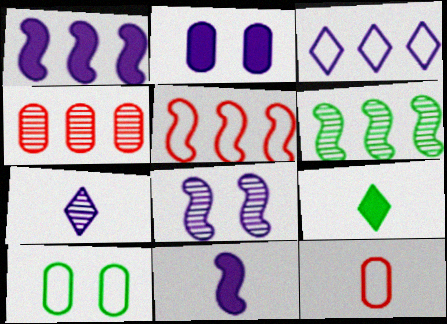[[1, 5, 6], 
[6, 9, 10]]